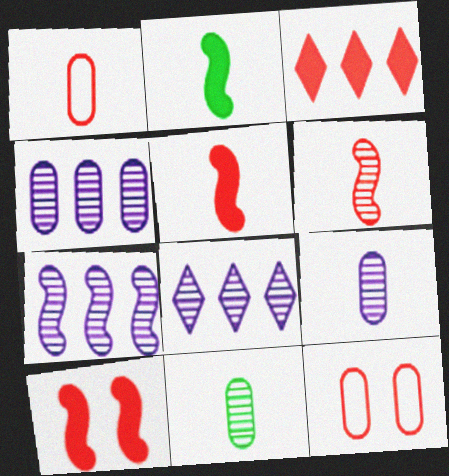[[2, 8, 12], 
[3, 6, 12], 
[4, 7, 8]]